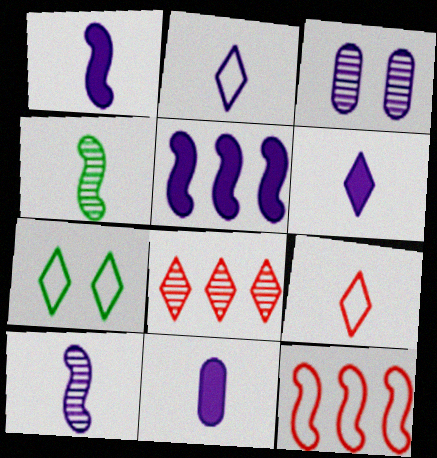[[1, 6, 11], 
[2, 3, 5], 
[2, 10, 11], 
[3, 4, 8], 
[4, 9, 11], 
[6, 7, 8]]